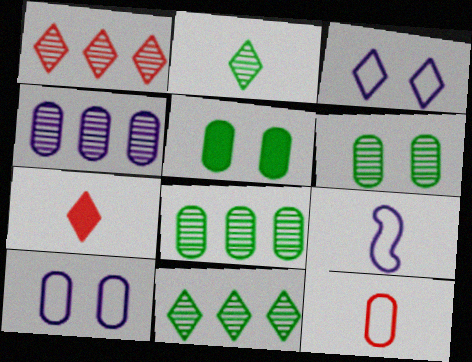[[1, 5, 9], 
[3, 7, 11], 
[4, 5, 12]]